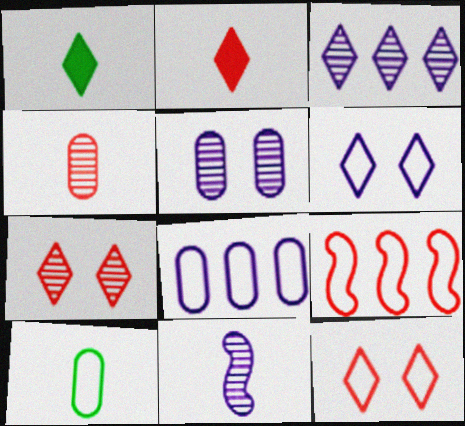[[1, 3, 12], 
[1, 5, 9], 
[2, 10, 11], 
[3, 5, 11], 
[6, 9, 10]]